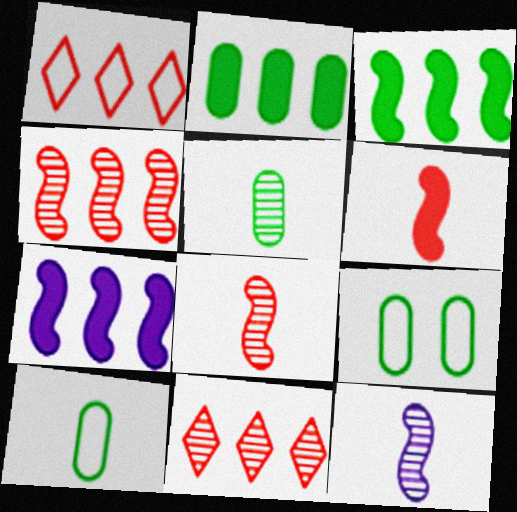[[2, 5, 9]]